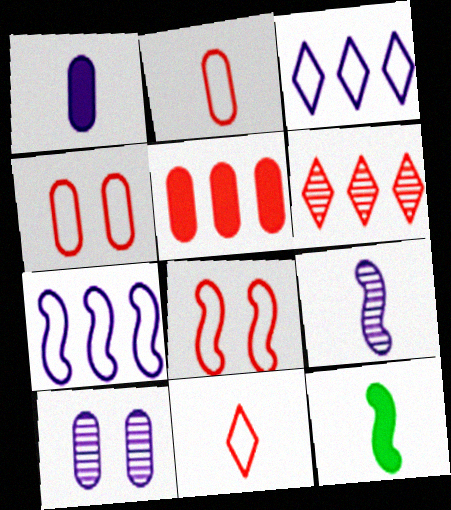[]